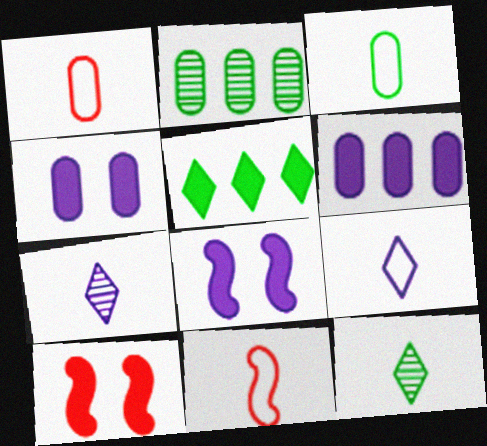[[1, 2, 4], 
[2, 9, 10], 
[3, 9, 11]]